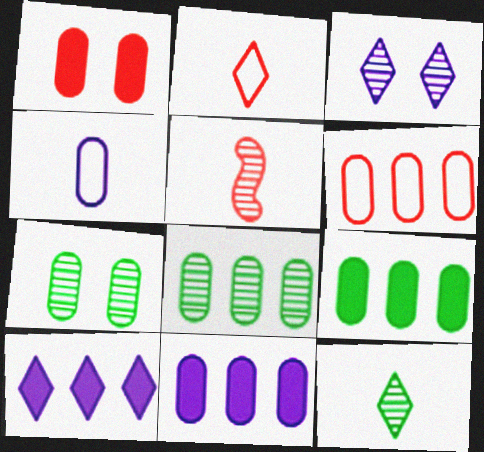[[1, 4, 8], 
[3, 5, 8], 
[6, 8, 11]]